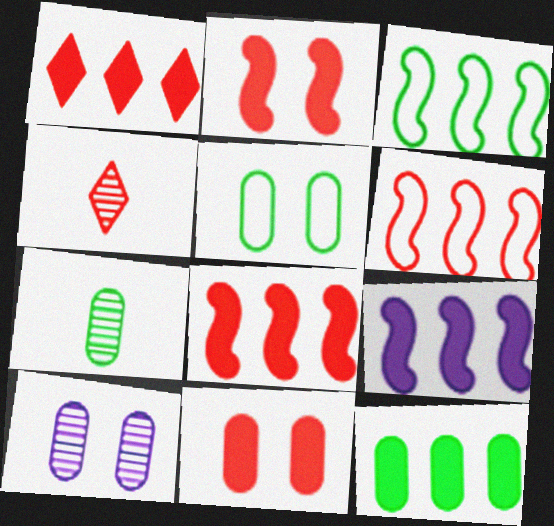[[1, 9, 12], 
[4, 5, 9], 
[4, 6, 11], 
[5, 7, 12], 
[5, 10, 11]]